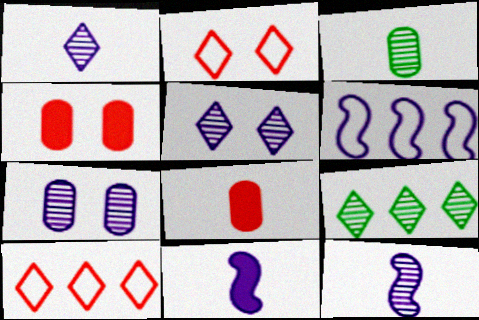[]